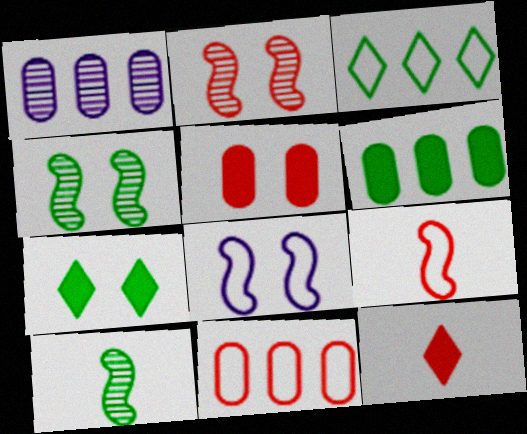[[1, 6, 11], 
[1, 7, 9], 
[2, 11, 12]]